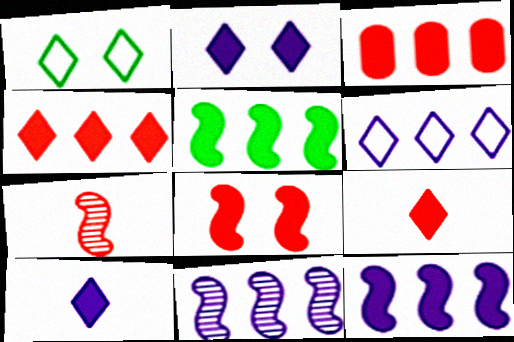[[3, 8, 9]]